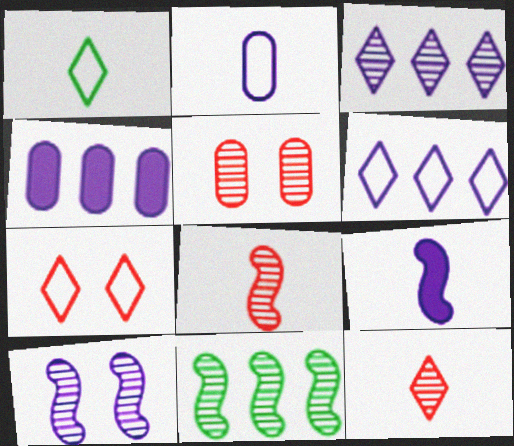[[1, 6, 7], 
[8, 10, 11]]